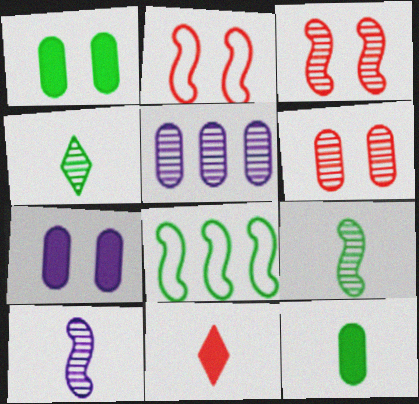[[1, 4, 8], 
[3, 4, 5]]